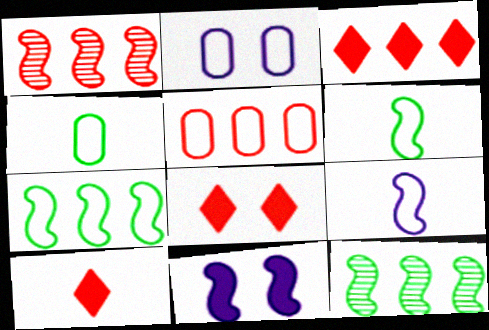[[1, 3, 5], 
[1, 6, 11], 
[2, 4, 5], 
[2, 10, 12], 
[3, 8, 10]]